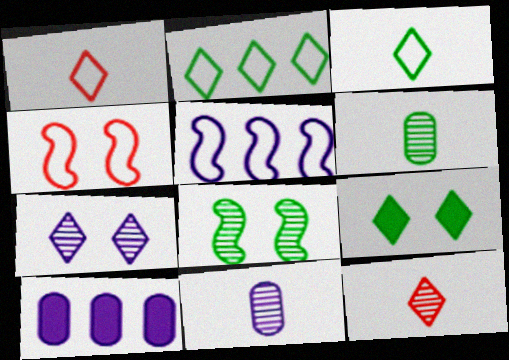[[1, 8, 10]]